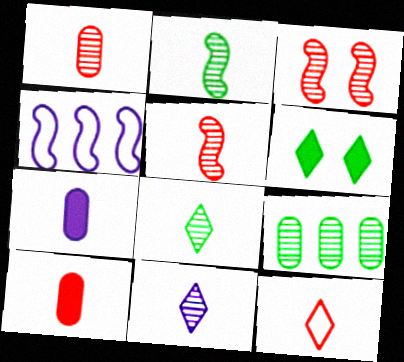[[1, 2, 11], 
[1, 4, 6], 
[2, 7, 12], 
[3, 9, 11], 
[5, 10, 12]]